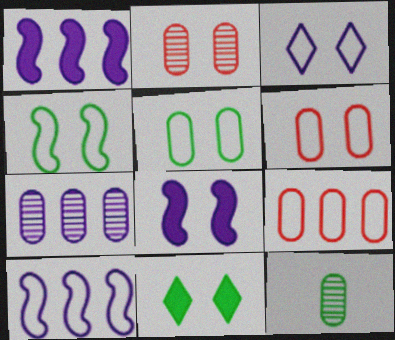[[2, 7, 12], 
[3, 4, 6]]